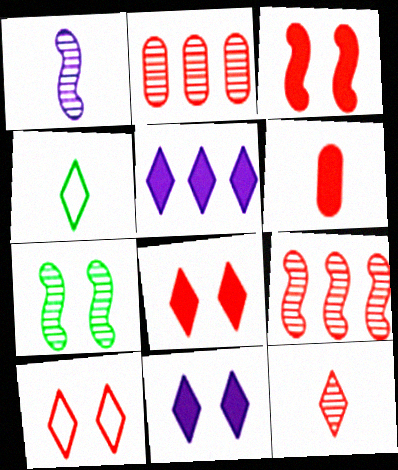[[1, 4, 6], 
[1, 7, 9], 
[6, 9, 10]]